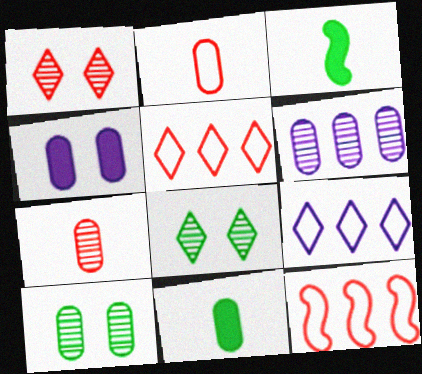[[6, 7, 10]]